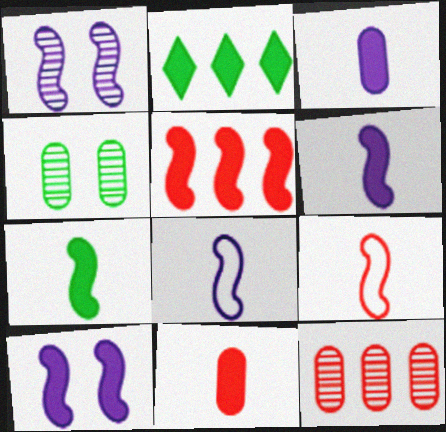[[2, 10, 11], 
[5, 7, 10]]